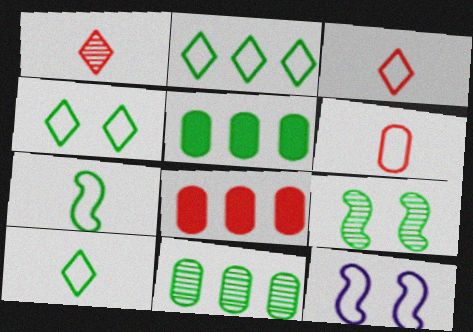[[1, 5, 12], 
[2, 4, 10], 
[2, 6, 12], 
[5, 9, 10]]